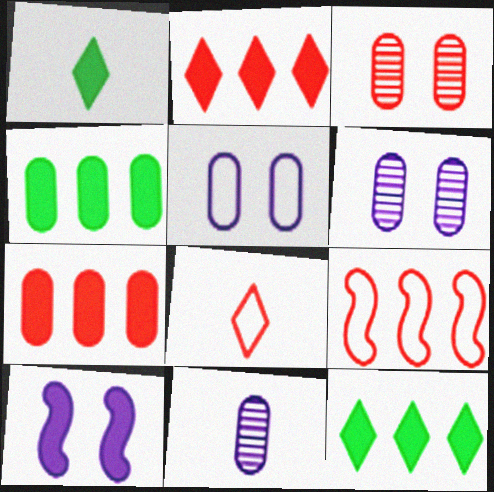[[1, 6, 9], 
[1, 7, 10]]